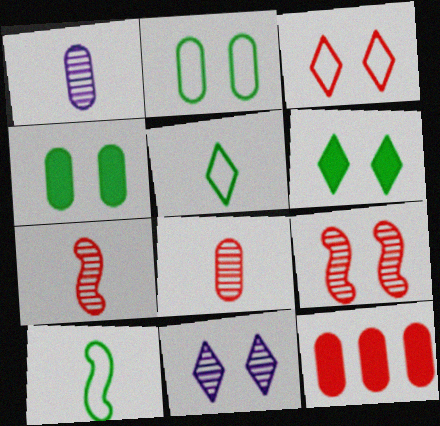[[1, 2, 12], 
[3, 6, 11], 
[3, 7, 12], 
[10, 11, 12]]